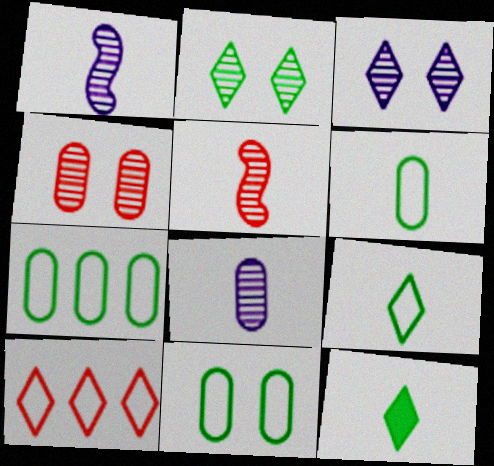[[3, 10, 12], 
[6, 7, 11]]